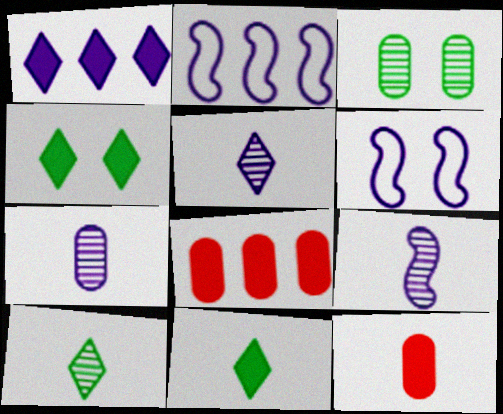[[1, 6, 7], 
[5, 7, 9], 
[6, 8, 10]]